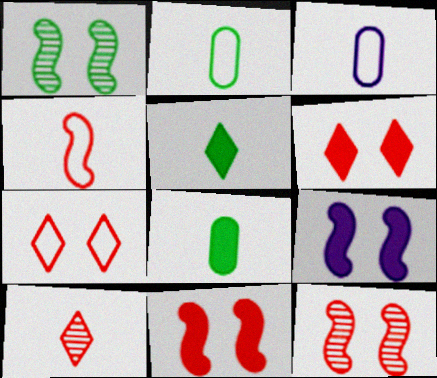[]